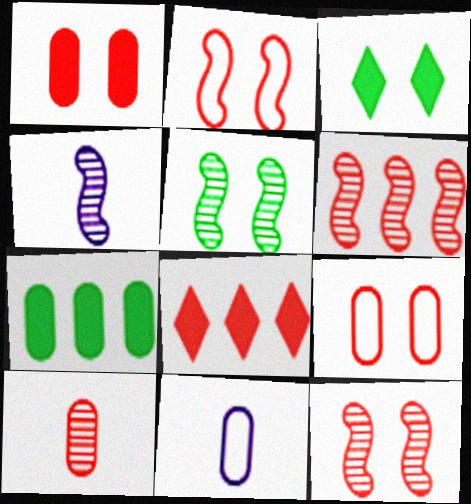[[2, 8, 10], 
[3, 6, 11], 
[4, 5, 6], 
[5, 8, 11]]